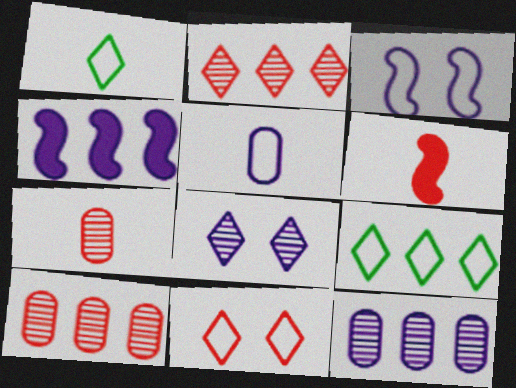[[4, 5, 8], 
[4, 9, 10], 
[6, 10, 11]]